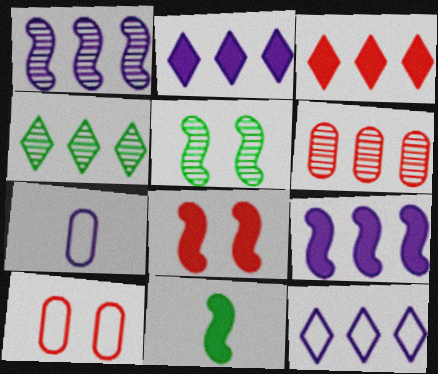[[1, 4, 6], 
[3, 4, 12], 
[3, 5, 7], 
[4, 7, 8], 
[8, 9, 11]]